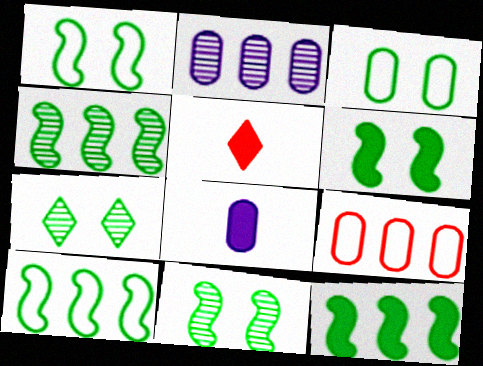[[1, 2, 5], 
[1, 6, 11], 
[3, 6, 7], 
[4, 10, 12]]